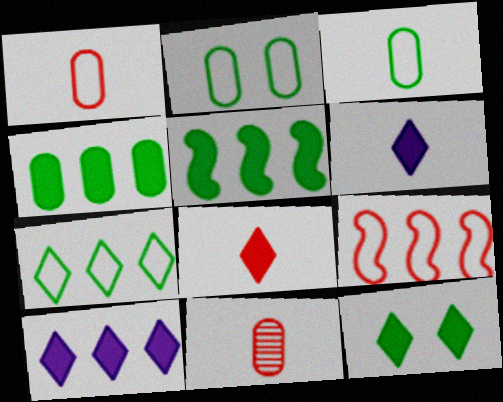[[8, 10, 12]]